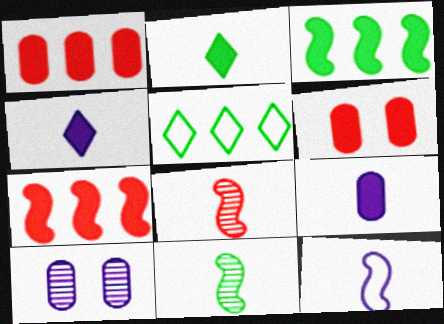[[3, 4, 6]]